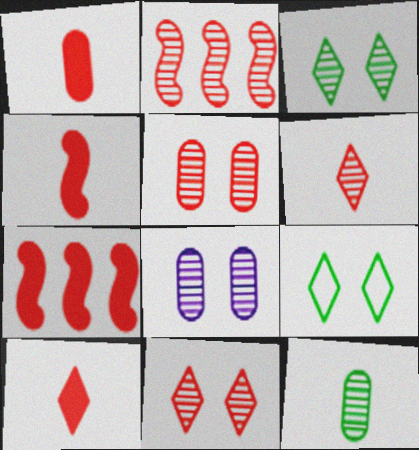[[1, 4, 10], 
[2, 5, 6]]